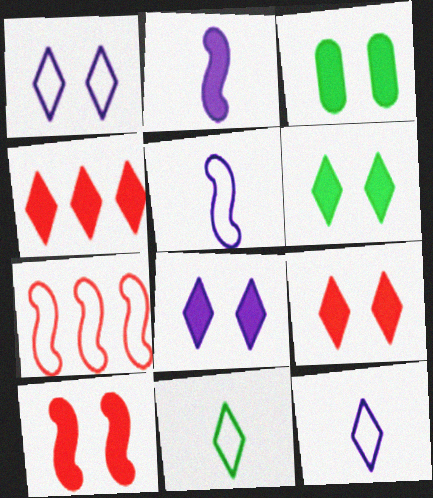[[2, 3, 4], 
[3, 8, 10], 
[6, 8, 9]]